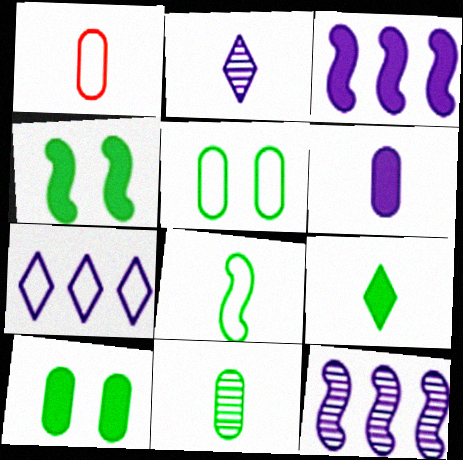[[1, 6, 11], 
[8, 9, 11]]